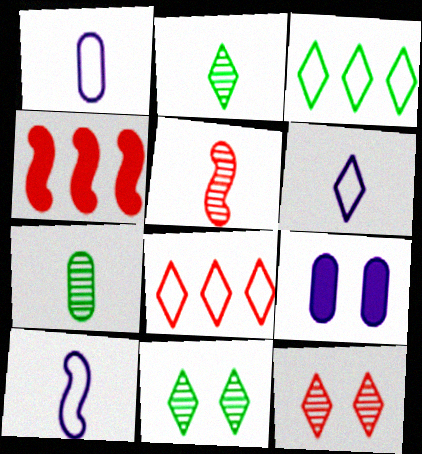[[1, 4, 11], 
[1, 6, 10], 
[3, 5, 9]]